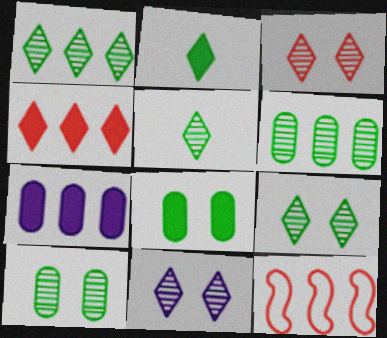[[1, 5, 9], 
[1, 7, 12], 
[3, 9, 11]]